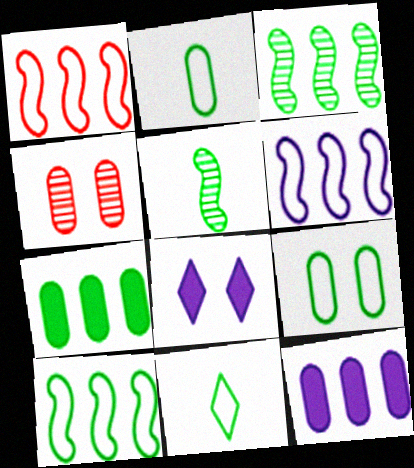[[1, 6, 10], 
[2, 4, 12], 
[9, 10, 11]]